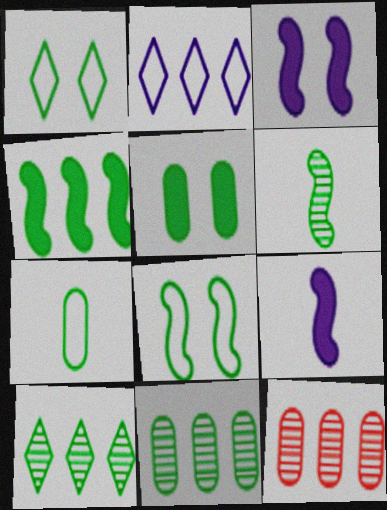[[1, 9, 12], 
[2, 4, 12], 
[4, 6, 8], 
[5, 7, 11]]